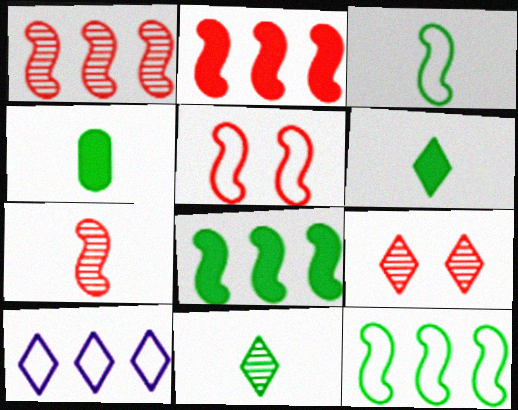[[2, 5, 7], 
[3, 4, 11], 
[6, 9, 10]]